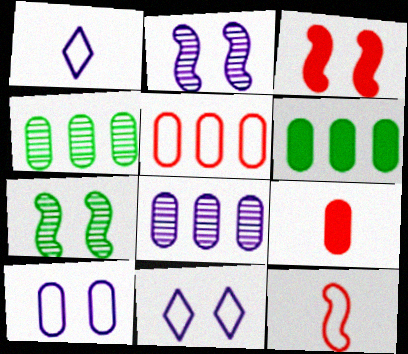[[1, 3, 4], 
[4, 9, 10], 
[5, 6, 8]]